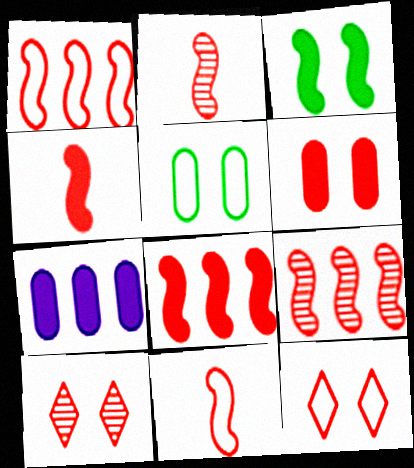[[1, 8, 9], 
[2, 4, 11]]